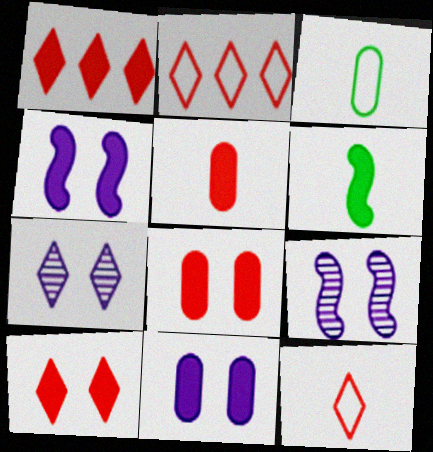[[1, 3, 9], 
[1, 6, 11]]